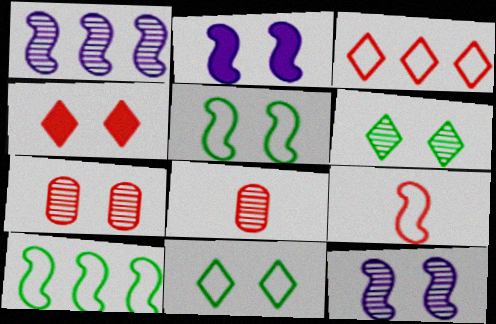[[1, 6, 8], 
[2, 7, 11], 
[6, 7, 12]]